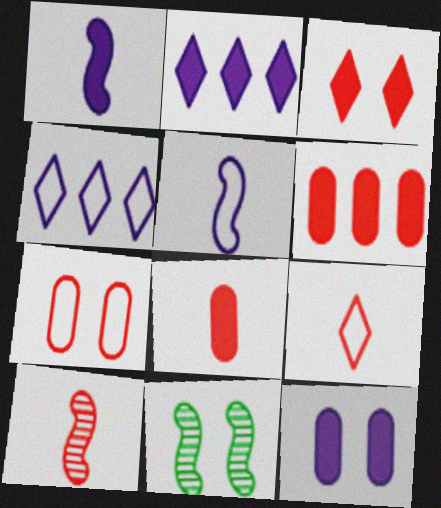[[1, 2, 12], 
[4, 8, 11], 
[8, 9, 10]]